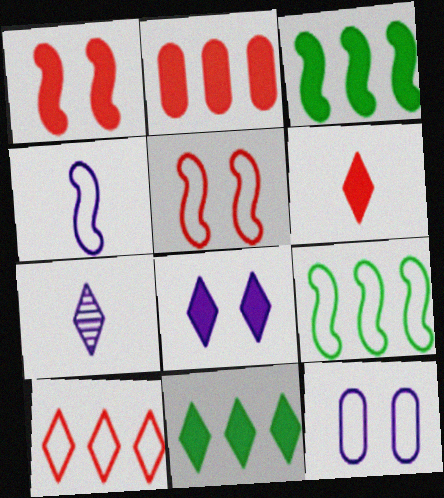[[1, 2, 6], 
[4, 5, 9], 
[6, 8, 11]]